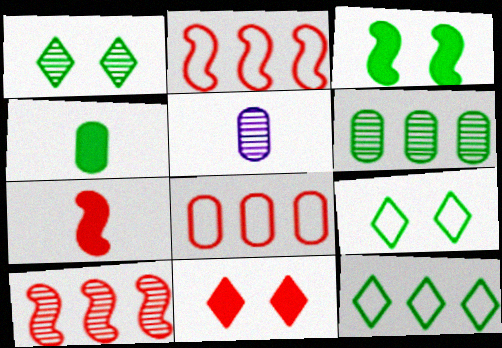[[1, 5, 10]]